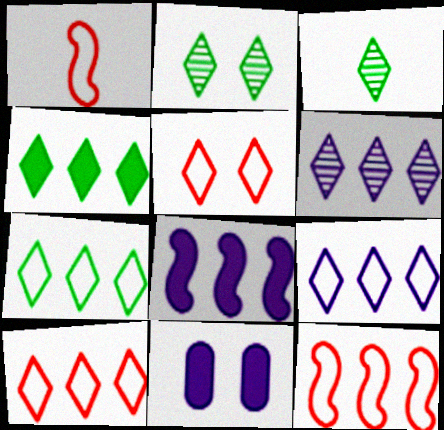[[3, 11, 12], 
[4, 6, 10], 
[7, 9, 10]]